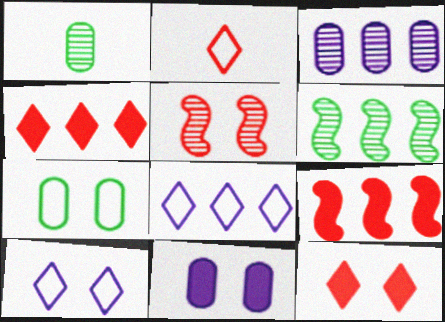[[1, 9, 10], 
[2, 6, 11]]